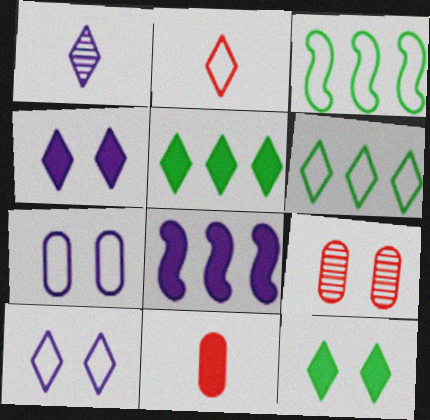[[1, 7, 8], 
[2, 3, 7], 
[2, 6, 10], 
[8, 11, 12]]